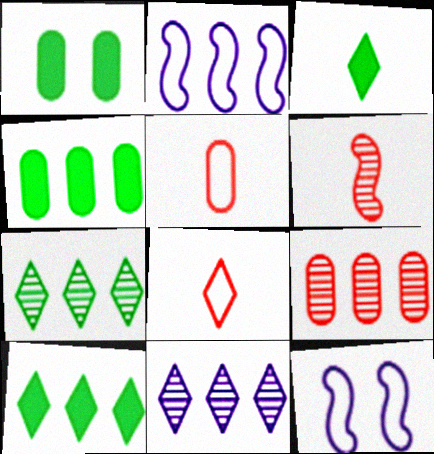[[2, 9, 10], 
[3, 9, 12]]